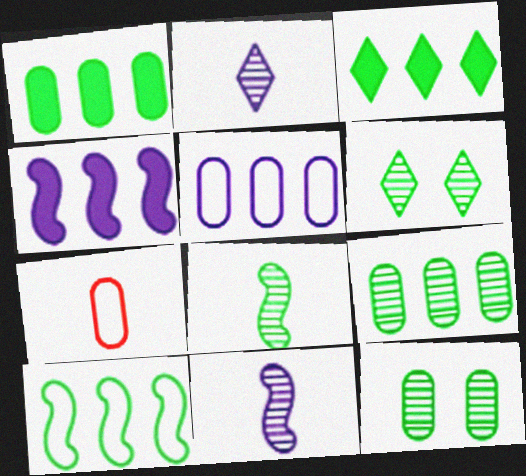[[3, 9, 10], 
[4, 6, 7], 
[6, 8, 9]]